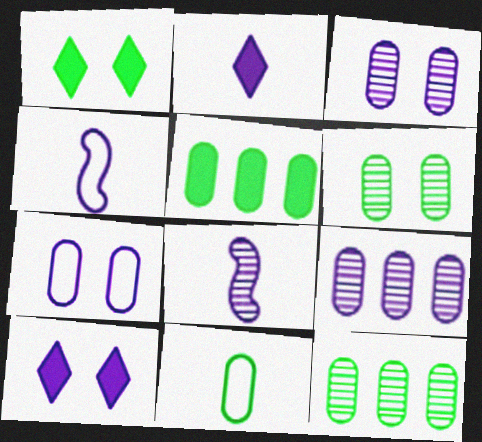[[4, 9, 10], 
[5, 6, 11]]